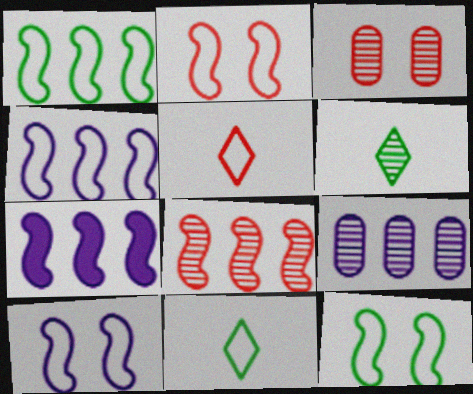[[1, 7, 8], 
[2, 10, 12], 
[3, 7, 11]]